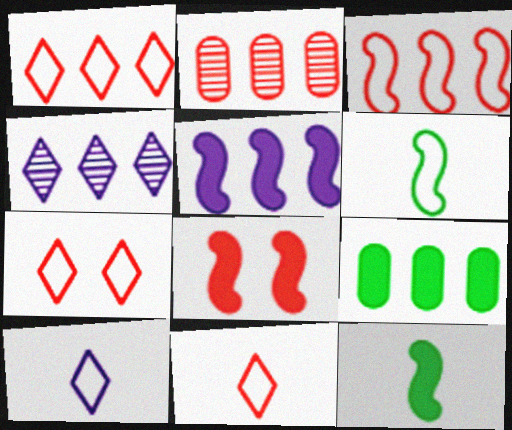[[1, 7, 11], 
[2, 8, 11], 
[3, 4, 9], 
[5, 8, 12]]